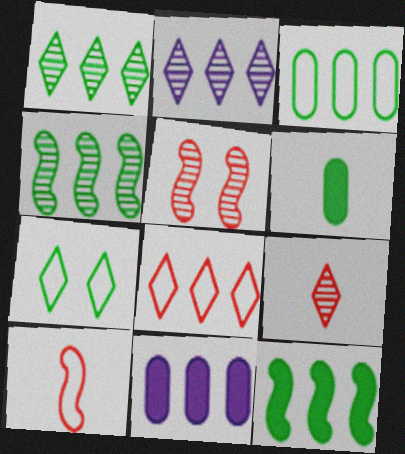[[1, 3, 12], 
[4, 6, 7], 
[4, 8, 11]]